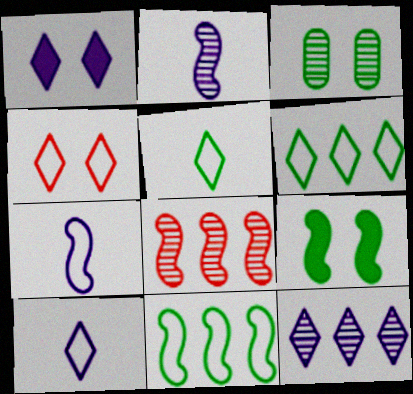[[1, 10, 12], 
[4, 6, 10], 
[7, 8, 9]]